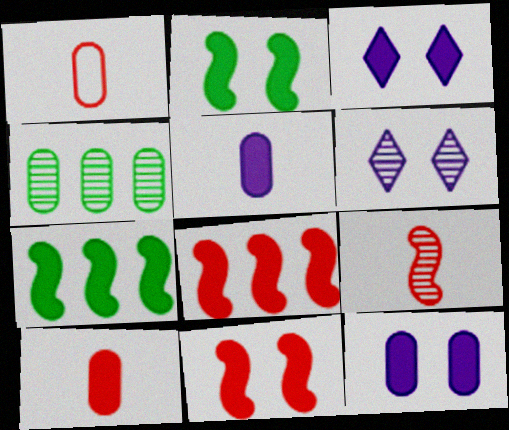[[1, 4, 12], 
[1, 6, 7], 
[3, 7, 10], 
[4, 6, 9]]